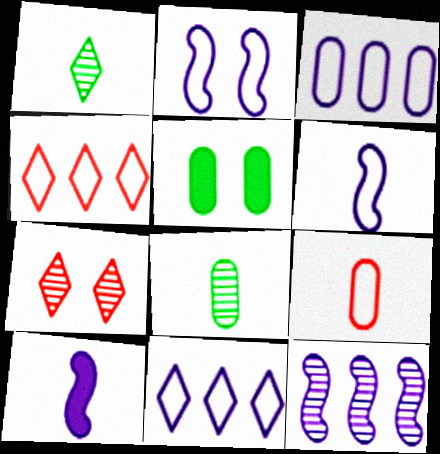[[1, 9, 10], 
[2, 5, 7], 
[2, 10, 12], 
[7, 8, 12]]